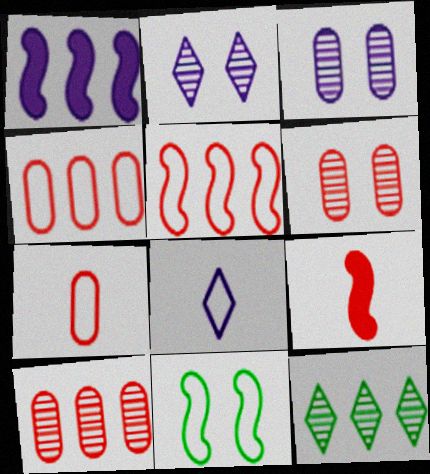[[1, 3, 8], 
[1, 4, 12], 
[4, 8, 11]]